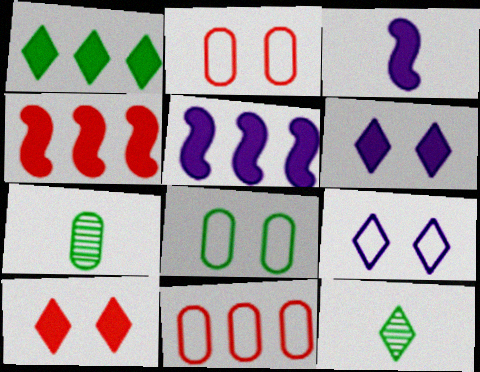[[2, 5, 12], 
[4, 7, 9]]